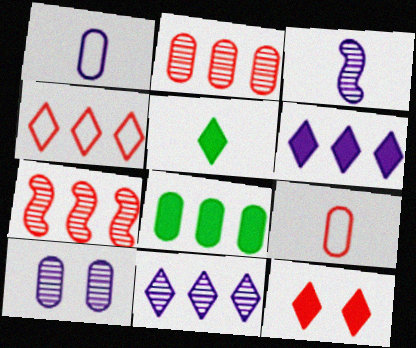[[3, 5, 9], 
[3, 10, 11], 
[5, 6, 12], 
[7, 9, 12], 
[8, 9, 10]]